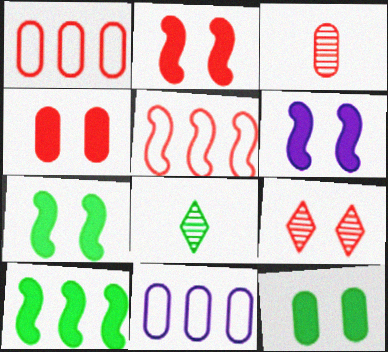[[1, 3, 4], 
[1, 6, 8], 
[2, 6, 7], 
[2, 8, 11], 
[3, 11, 12]]